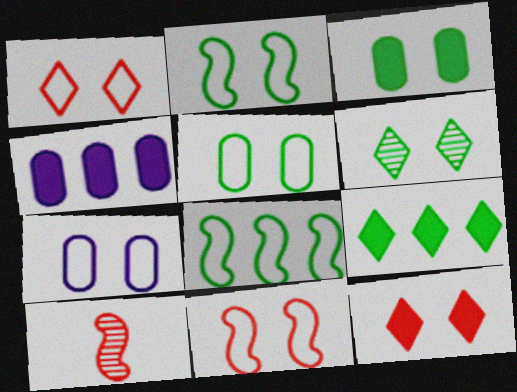[[1, 2, 7], 
[2, 3, 6], 
[7, 9, 10]]